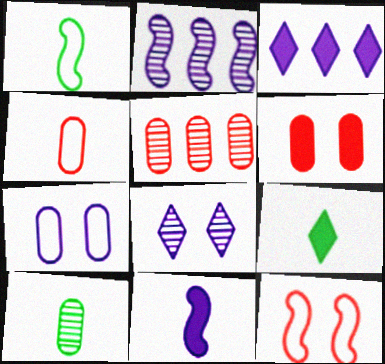[[1, 9, 10], 
[3, 10, 12], 
[4, 5, 6]]